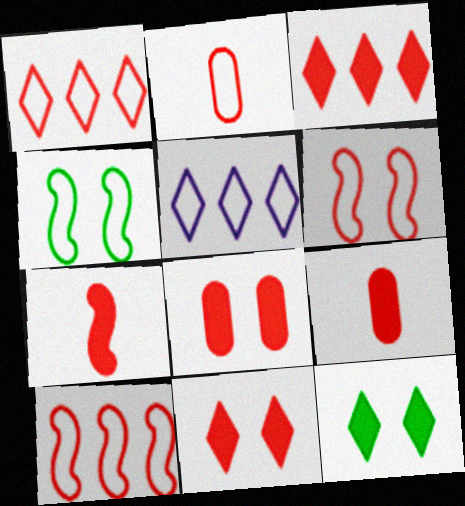[[1, 2, 6], 
[2, 4, 5], 
[3, 7, 8]]